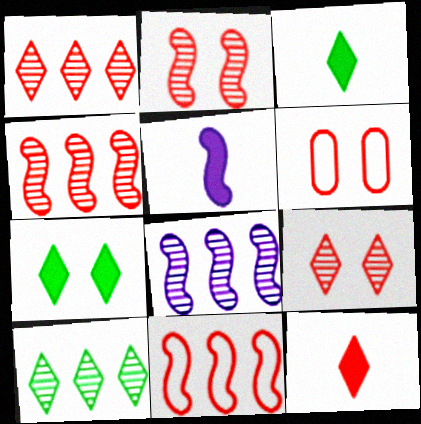[[3, 6, 8], 
[4, 6, 12], 
[5, 6, 10]]